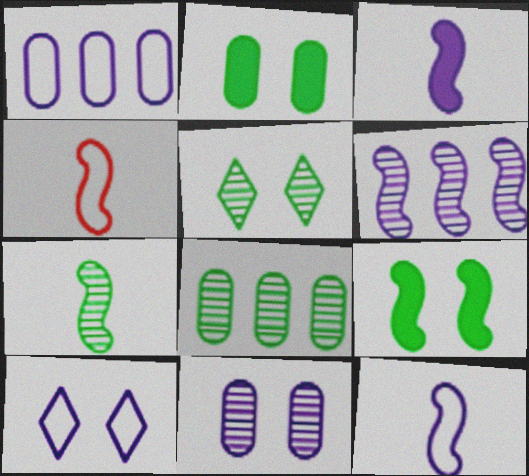[[1, 10, 12], 
[3, 4, 7], 
[4, 6, 9], 
[5, 7, 8]]